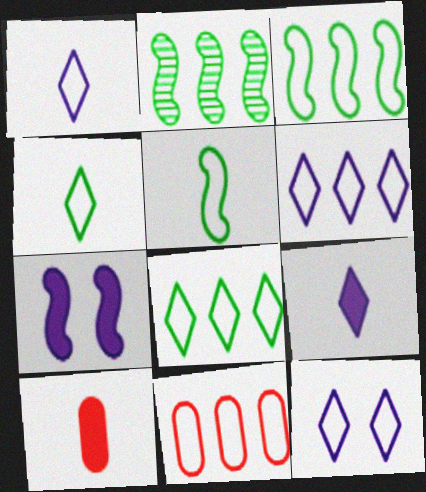[[1, 6, 12], 
[2, 10, 12], 
[3, 6, 11], 
[5, 11, 12]]